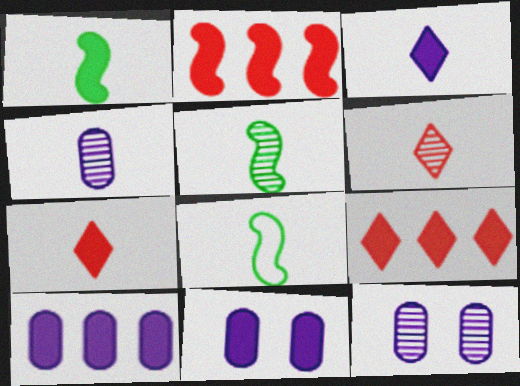[[1, 5, 8], 
[1, 9, 11], 
[4, 5, 6], 
[4, 7, 8], 
[8, 9, 12]]